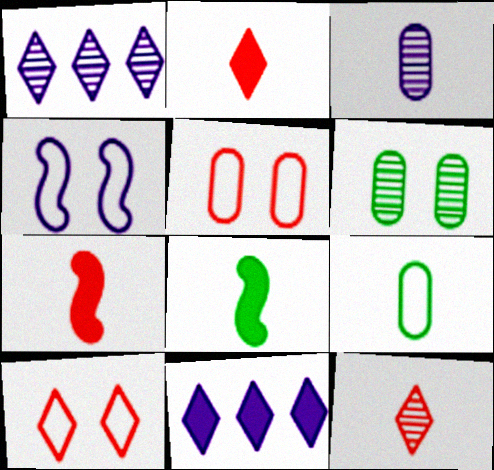[[1, 5, 8], 
[3, 4, 11]]